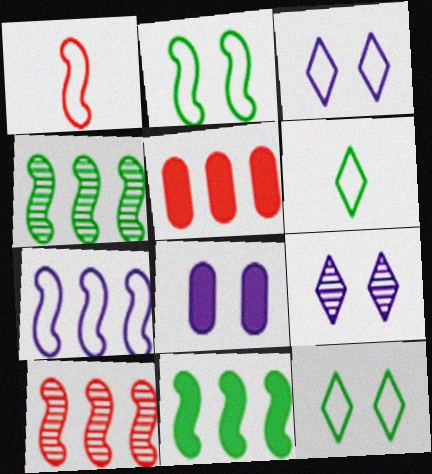[[1, 2, 7], 
[6, 8, 10], 
[7, 10, 11]]